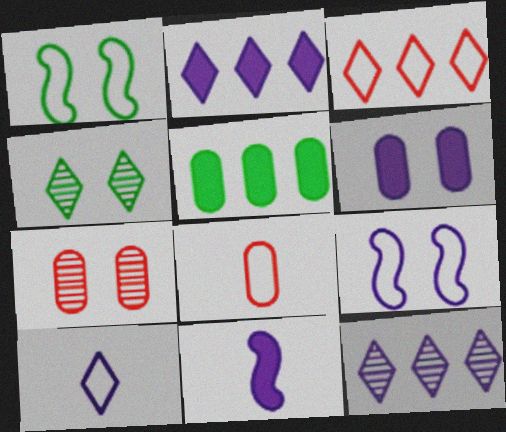[[2, 6, 11]]